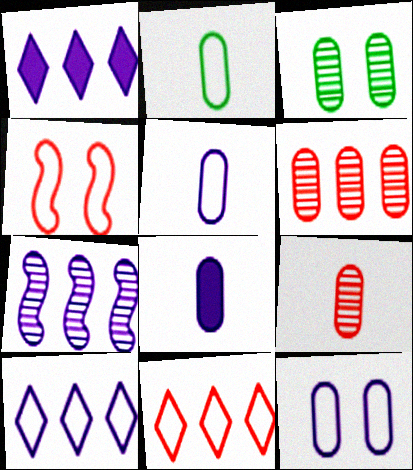[[2, 4, 10], 
[2, 8, 9]]